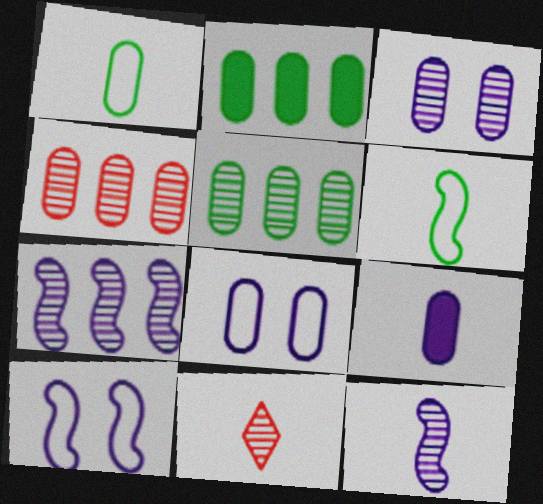[[2, 10, 11], 
[6, 9, 11]]